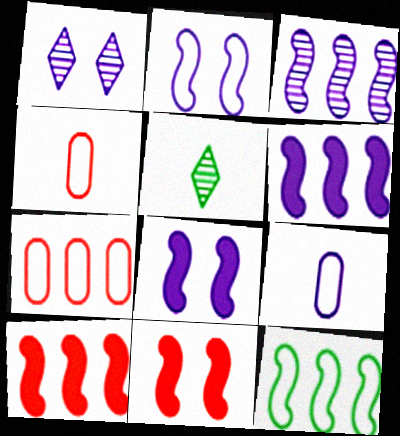[[1, 6, 9], 
[3, 10, 12], 
[5, 7, 8]]